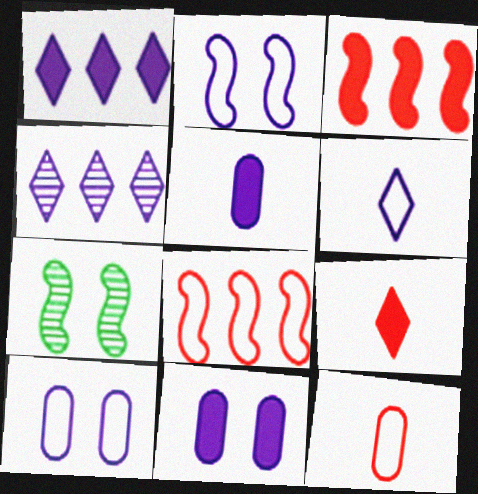[[1, 7, 12], 
[2, 4, 5]]